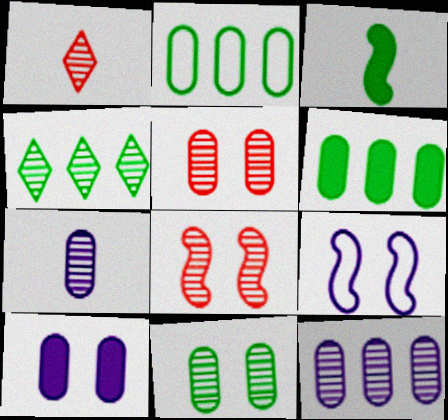[[1, 6, 9], 
[4, 7, 8]]